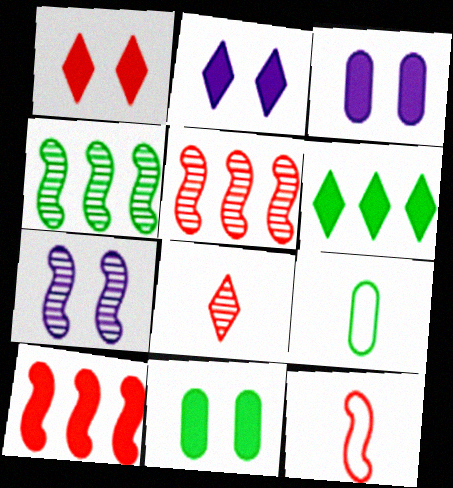[[2, 5, 9]]